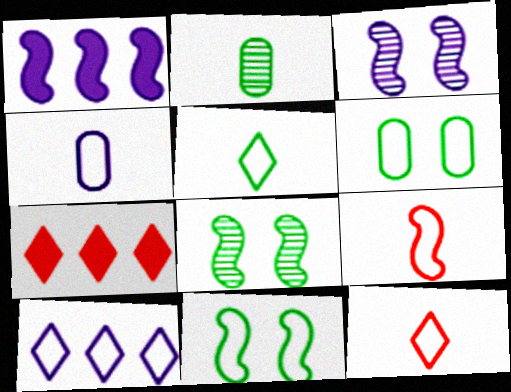[[1, 8, 9], 
[4, 5, 9], 
[4, 7, 8], 
[6, 9, 10]]